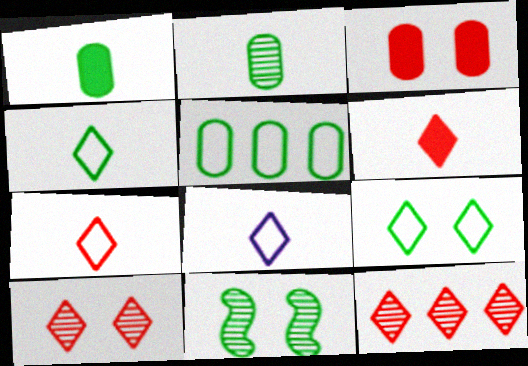[[4, 7, 8]]